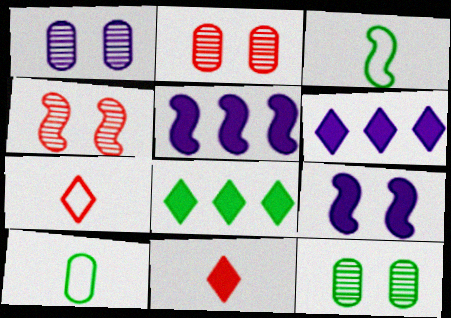[[1, 2, 12], 
[2, 3, 6], 
[3, 4, 5], 
[3, 8, 12], 
[4, 6, 10], 
[5, 7, 12]]